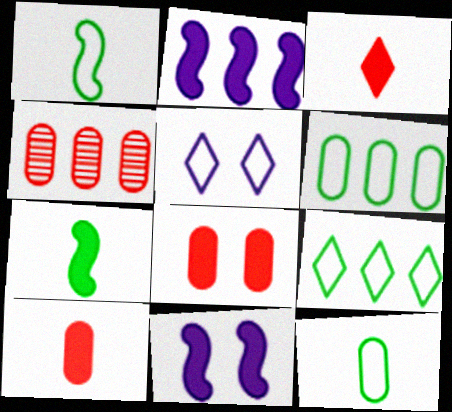[[2, 4, 9], 
[4, 5, 7]]